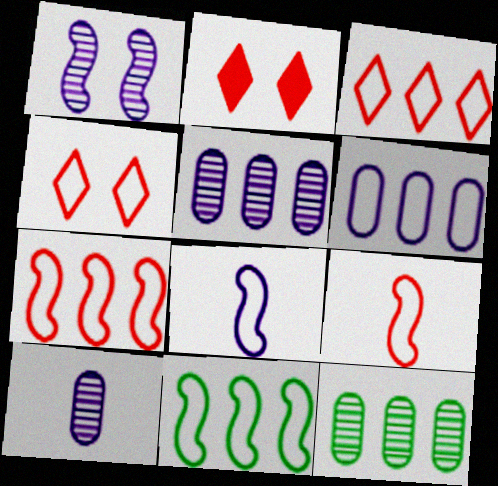[[2, 8, 12], 
[2, 10, 11], 
[3, 6, 11]]